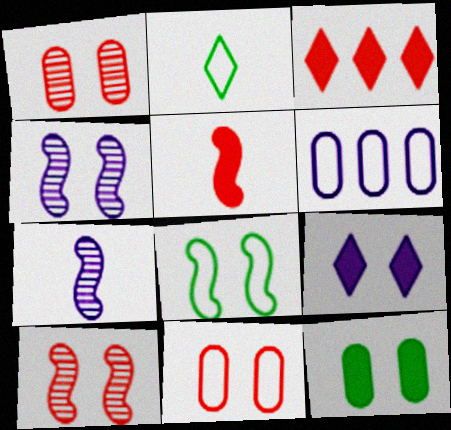[[1, 8, 9], 
[6, 7, 9]]